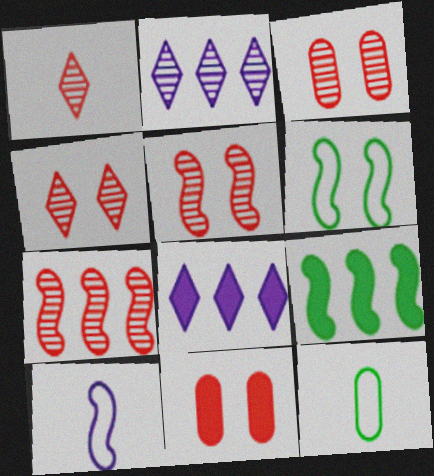[[1, 3, 7], 
[3, 4, 5], 
[5, 8, 12], 
[5, 9, 10]]